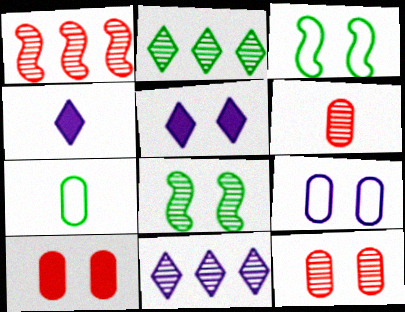[[1, 5, 7], 
[3, 5, 12], 
[6, 8, 11]]